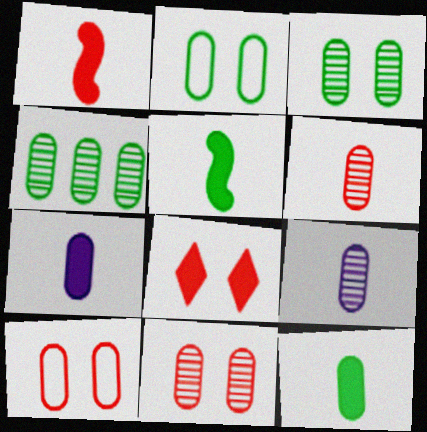[[2, 4, 12], 
[4, 7, 10], 
[4, 9, 11]]